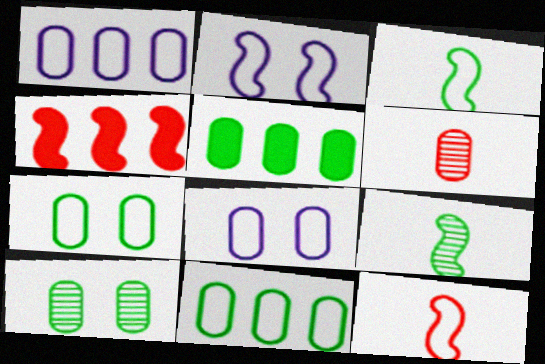[[2, 4, 9], 
[5, 6, 8]]